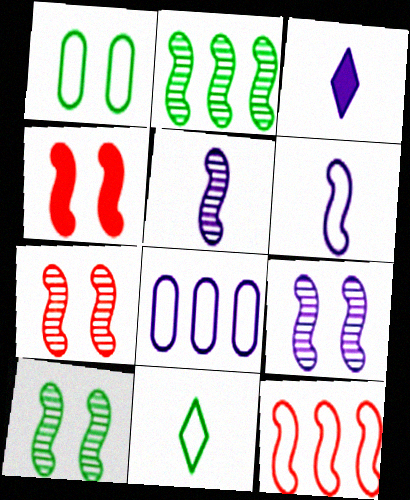[[2, 4, 6], 
[2, 5, 7], 
[3, 8, 9], 
[7, 9, 10]]